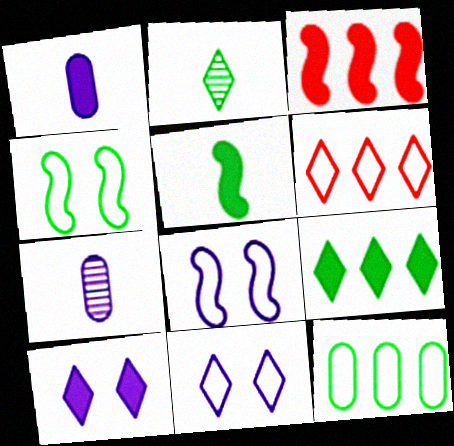[[2, 6, 10]]